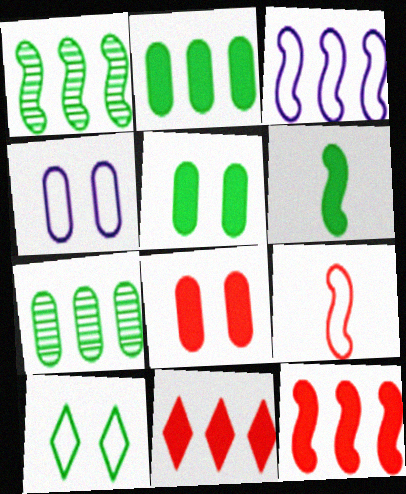[[1, 3, 12], 
[3, 7, 11], 
[6, 7, 10]]